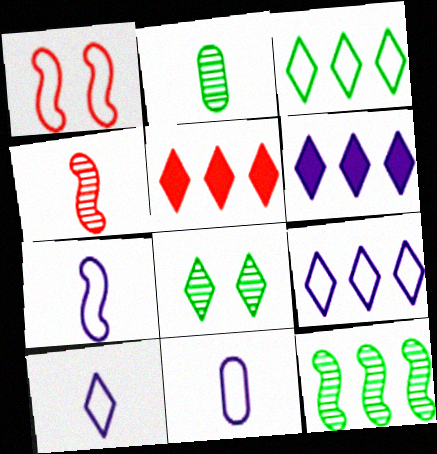[[1, 2, 6], 
[1, 3, 11], 
[2, 8, 12], 
[5, 8, 10], 
[7, 10, 11]]